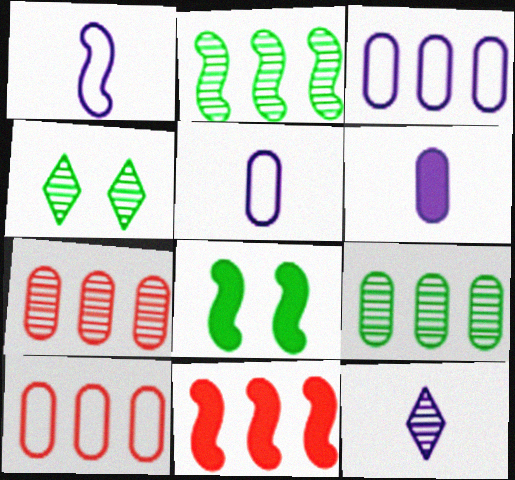[[1, 6, 12], 
[4, 5, 11], 
[8, 10, 12]]